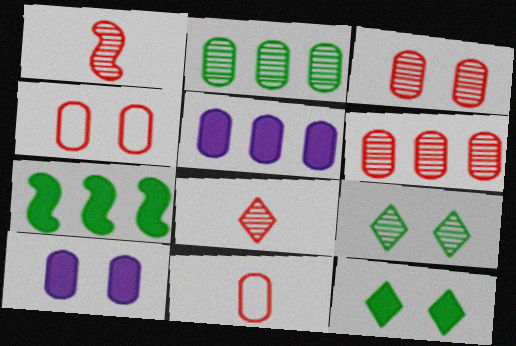[[2, 10, 11]]